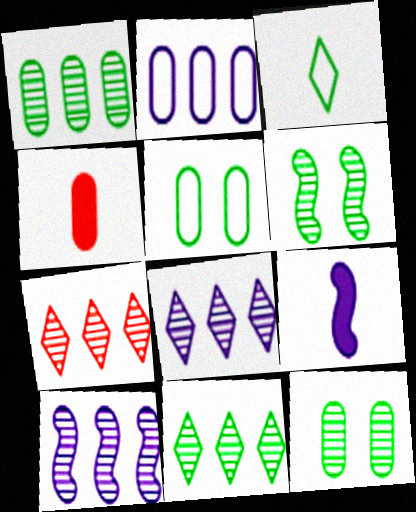[[1, 7, 10], 
[2, 4, 12], 
[5, 7, 9], 
[7, 8, 11]]